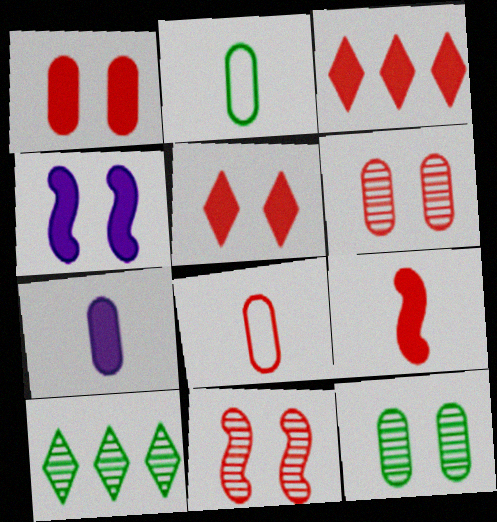[[1, 3, 9], 
[3, 8, 11], 
[4, 8, 10]]